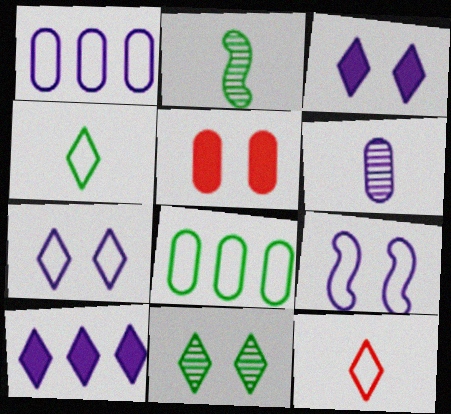[[5, 6, 8], 
[5, 9, 11], 
[6, 9, 10], 
[8, 9, 12], 
[10, 11, 12]]